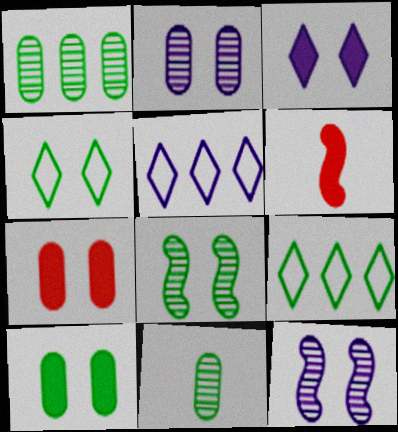[[2, 6, 9], 
[4, 7, 12], 
[4, 8, 10]]